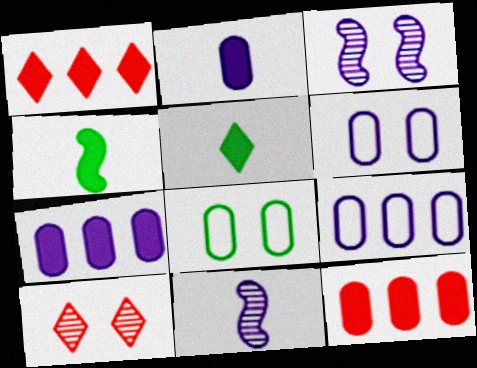[[1, 8, 11], 
[4, 9, 10]]